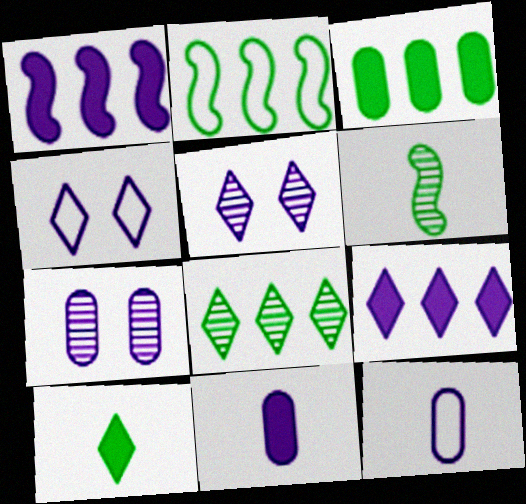[[1, 5, 12], 
[2, 3, 8]]